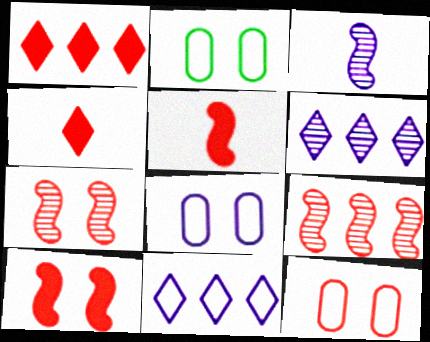[[1, 2, 3], 
[2, 5, 6], 
[2, 8, 12], 
[4, 9, 12]]